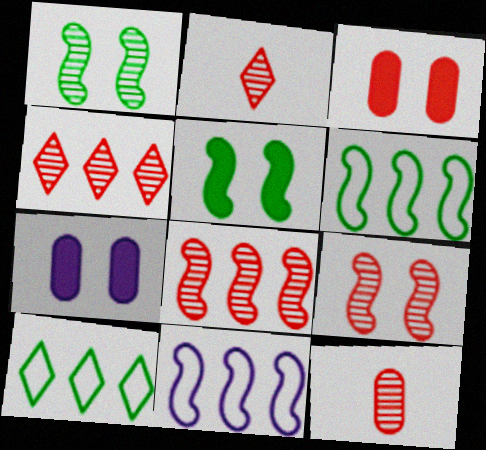[[2, 6, 7], 
[4, 9, 12]]